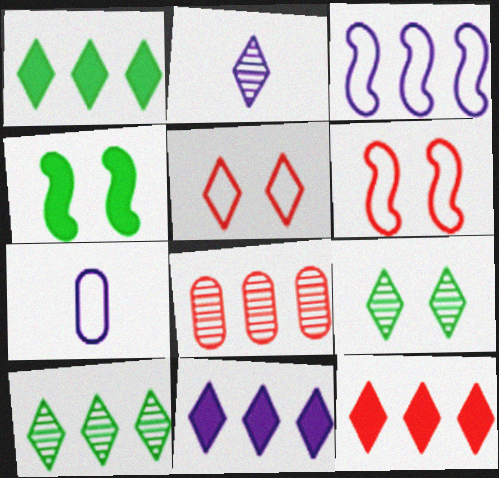[[1, 2, 5], 
[1, 3, 8], 
[1, 11, 12]]